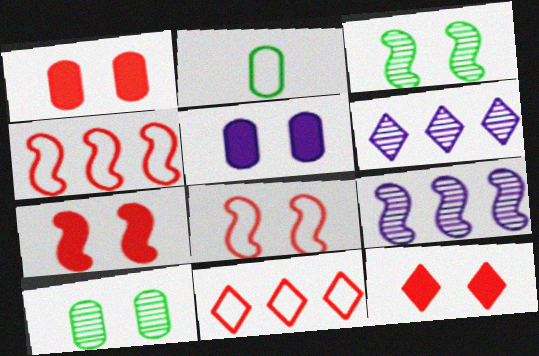[[1, 7, 12], 
[2, 6, 7], 
[2, 9, 12]]